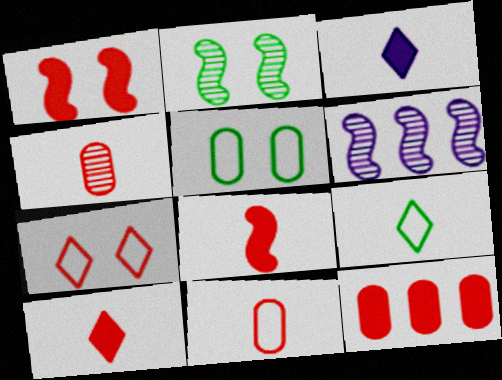[[1, 10, 12], 
[5, 6, 10]]